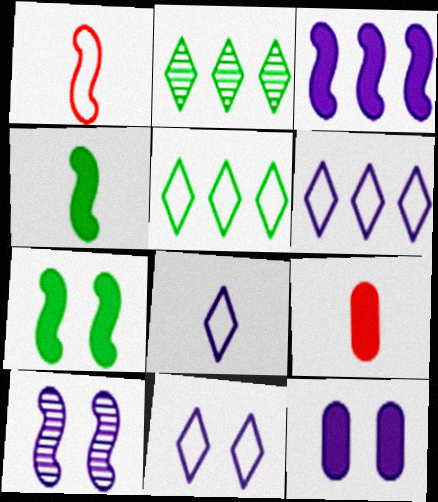[[1, 2, 12], 
[5, 9, 10], 
[6, 8, 11], 
[10, 11, 12]]